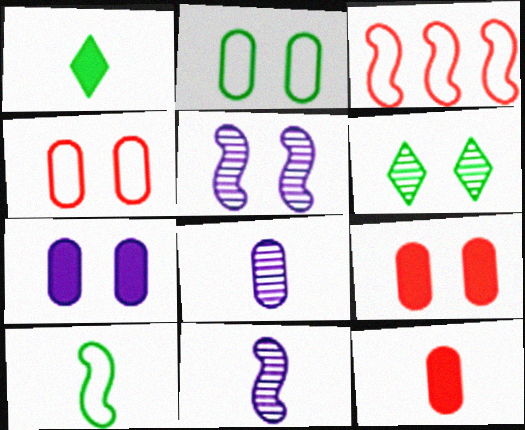[]